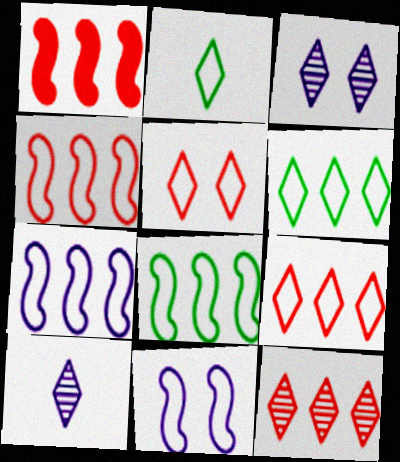[[4, 7, 8]]